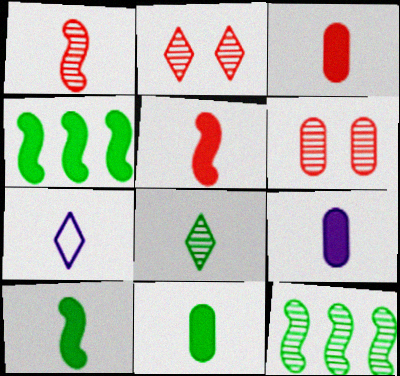[[1, 7, 11], 
[3, 9, 11], 
[4, 6, 7]]